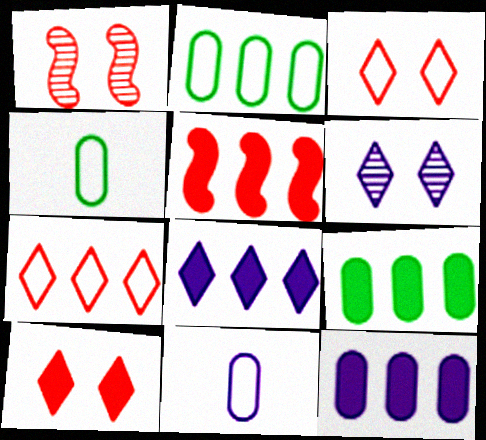[[1, 4, 8], 
[4, 5, 6], 
[5, 8, 9]]